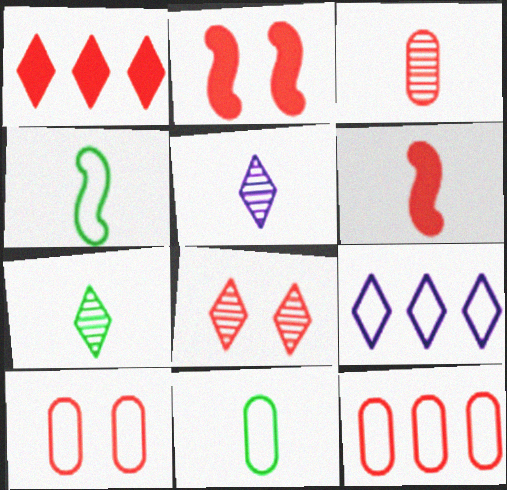[[2, 8, 10], 
[4, 9, 10], 
[5, 6, 11], 
[6, 8, 12]]